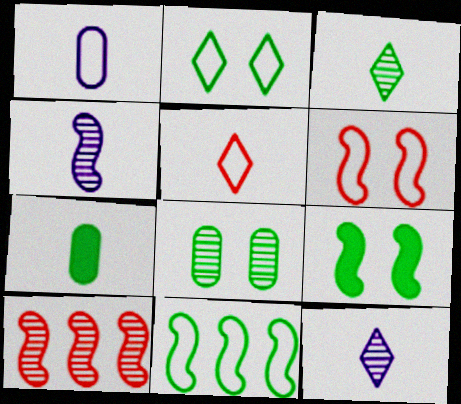[[2, 8, 9], 
[4, 5, 7], 
[8, 10, 12]]